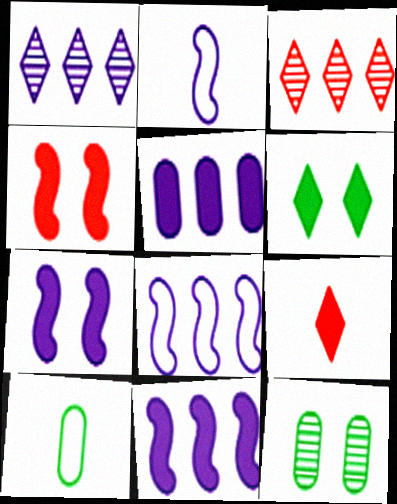[[1, 4, 10], 
[1, 5, 8], 
[3, 7, 10], 
[8, 9, 12]]